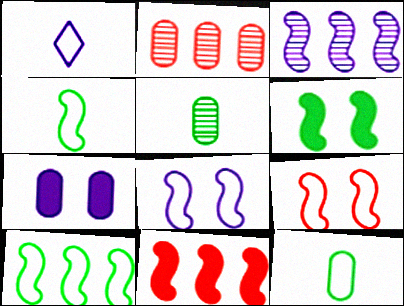[[1, 2, 6], 
[1, 3, 7], 
[2, 7, 12], 
[3, 10, 11]]